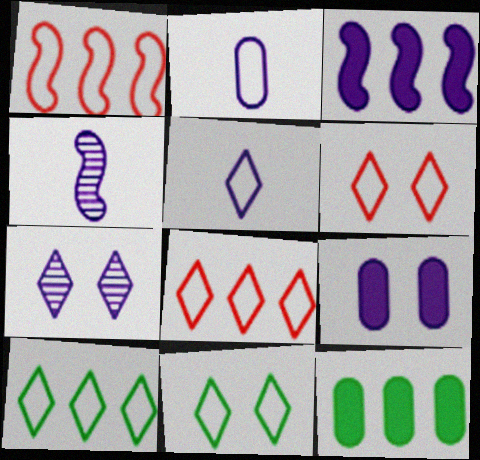[[1, 2, 11], 
[2, 3, 7], 
[4, 6, 12], 
[5, 6, 10], 
[5, 8, 11]]